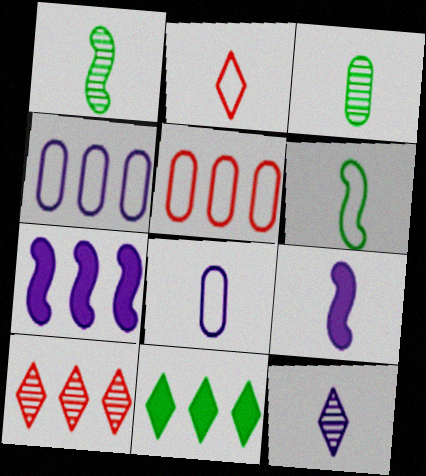[[2, 3, 9], 
[2, 6, 8], 
[8, 9, 12]]